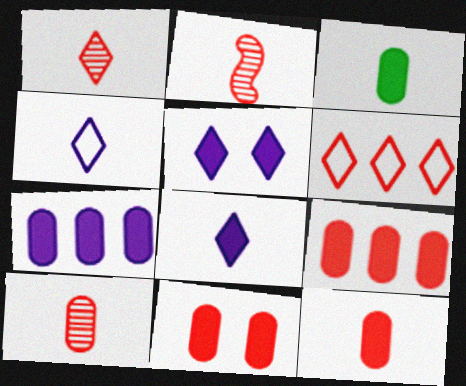[[1, 2, 10], 
[2, 3, 4], 
[2, 6, 11], 
[3, 7, 11], 
[9, 11, 12]]